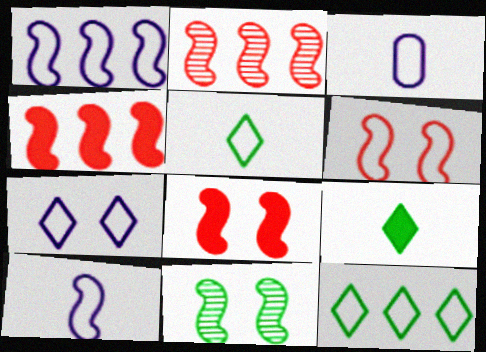[[1, 3, 7], 
[3, 6, 12], 
[4, 10, 11]]